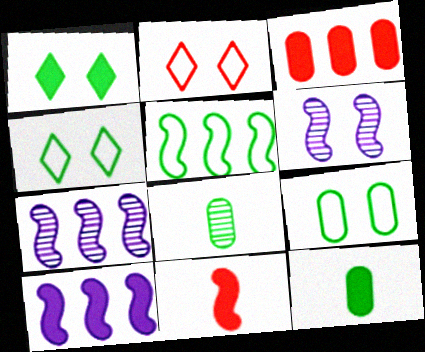[[1, 5, 8], 
[2, 7, 12], 
[2, 8, 10], 
[5, 6, 11]]